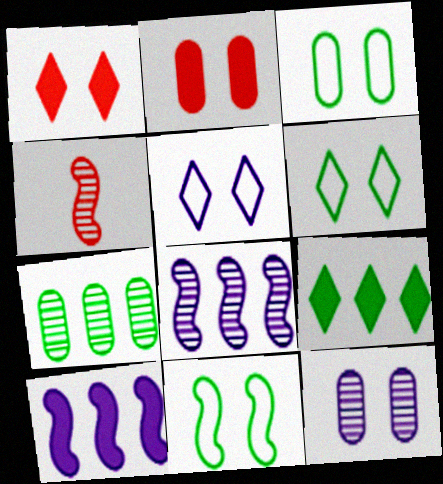[[1, 11, 12], 
[2, 3, 12], 
[3, 6, 11], 
[4, 10, 11]]